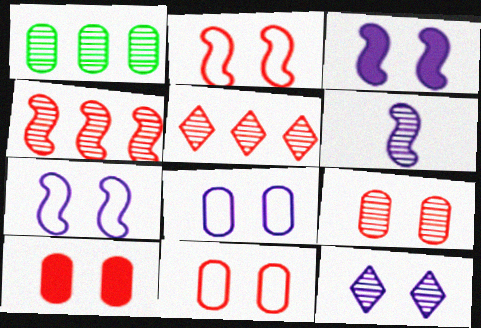[[3, 8, 12], 
[9, 10, 11]]